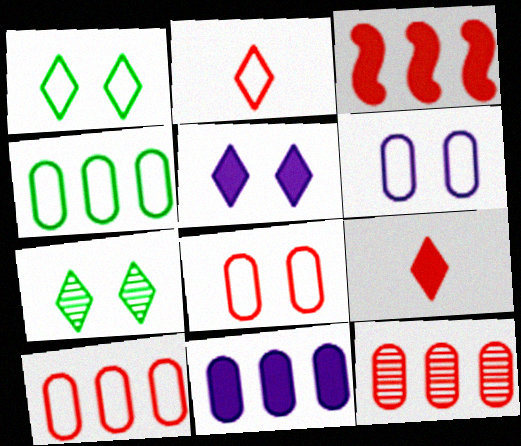[[4, 11, 12]]